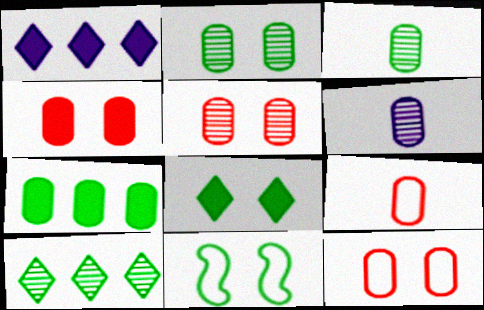[[2, 8, 11], 
[4, 5, 12], 
[6, 7, 12]]